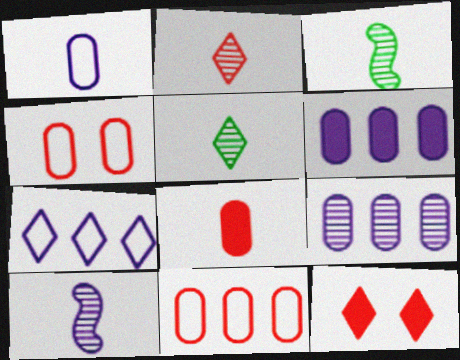[[5, 7, 12]]